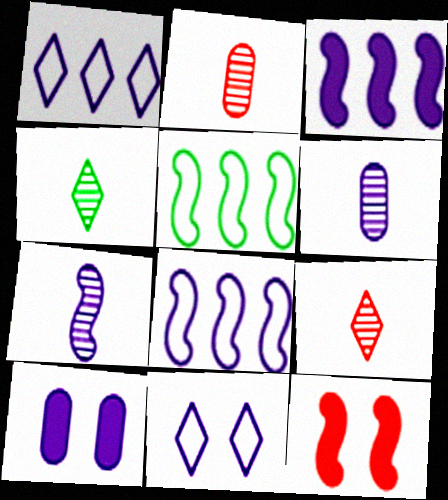[[1, 7, 10], 
[2, 4, 7], 
[3, 6, 11], 
[5, 7, 12], 
[5, 9, 10]]